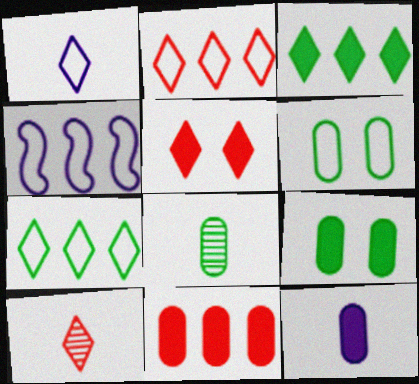[[2, 5, 10], 
[4, 5, 8], 
[4, 9, 10], 
[9, 11, 12]]